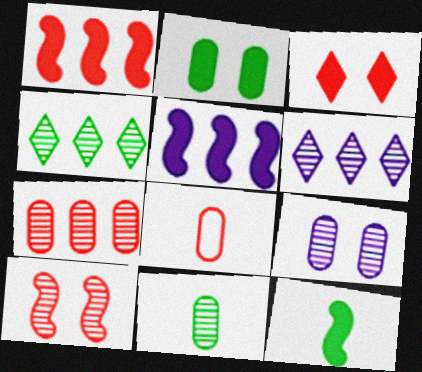[[6, 10, 11], 
[7, 9, 11]]